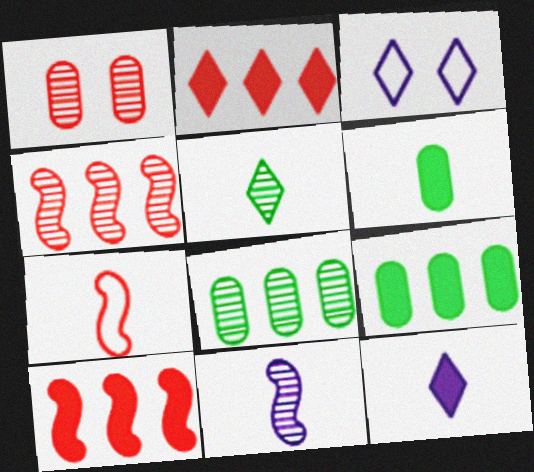[[1, 2, 7], 
[2, 3, 5], 
[3, 4, 6]]